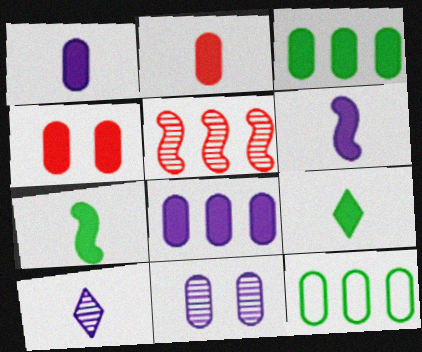[[1, 3, 4], 
[2, 6, 9], 
[2, 11, 12]]